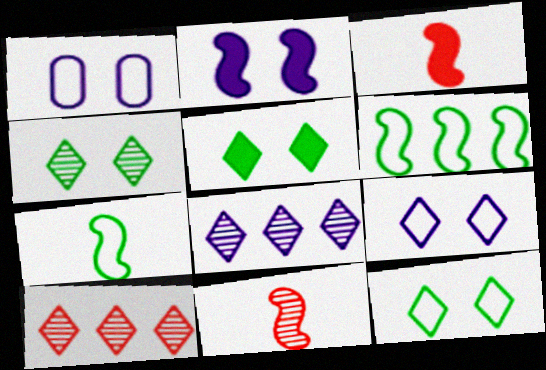[[2, 6, 11], 
[4, 5, 12]]